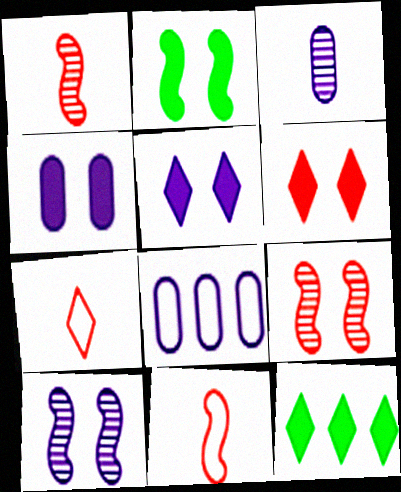[[2, 4, 6], 
[3, 4, 8]]